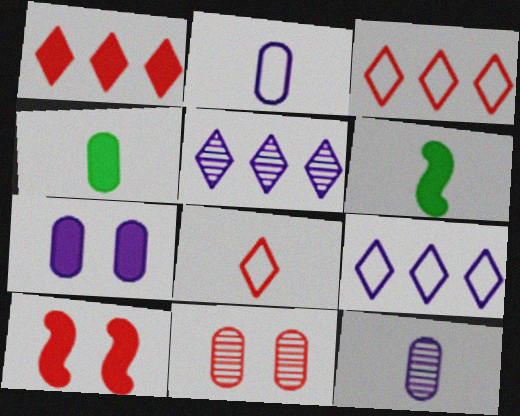[[1, 6, 7], 
[6, 8, 12], 
[6, 9, 11]]